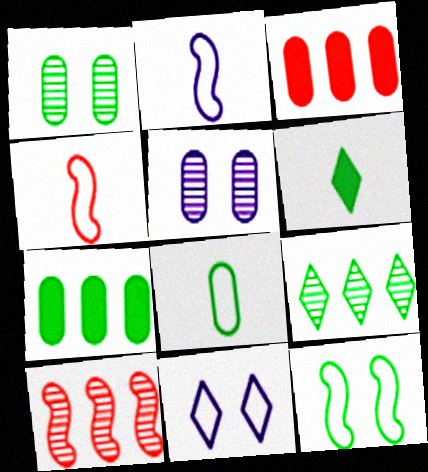[[1, 7, 8], 
[3, 5, 8]]